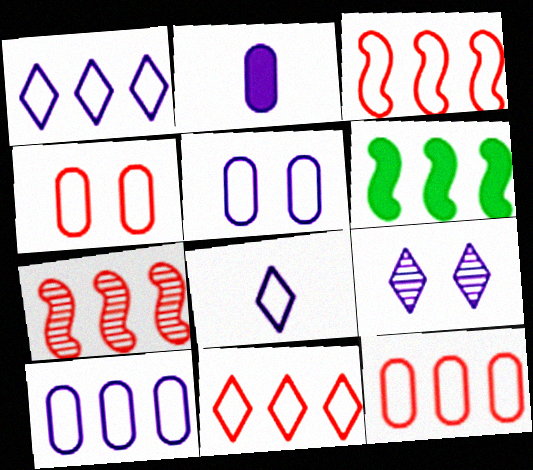[[3, 11, 12]]